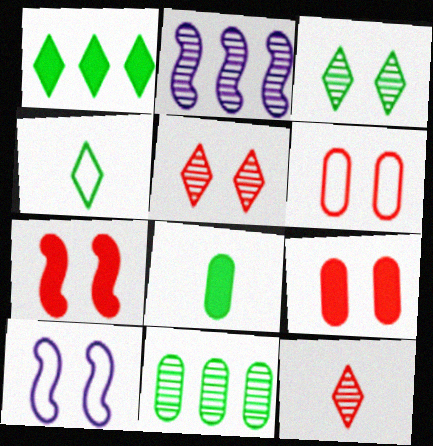[[1, 3, 4], 
[2, 4, 9], 
[3, 9, 10], 
[5, 6, 7]]